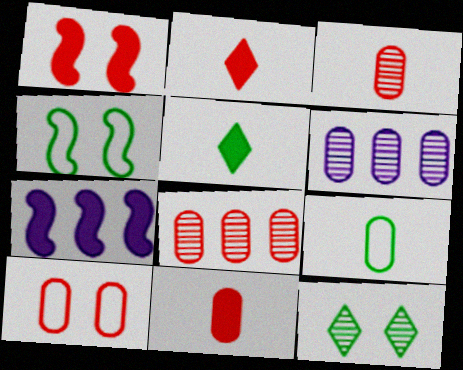[[2, 4, 6], 
[8, 10, 11]]